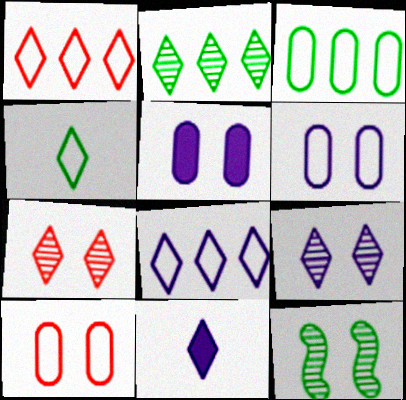[[8, 9, 11]]